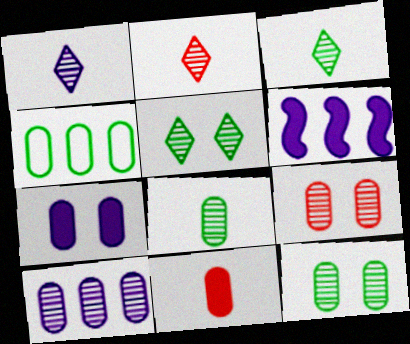[[1, 2, 3], 
[8, 9, 10]]